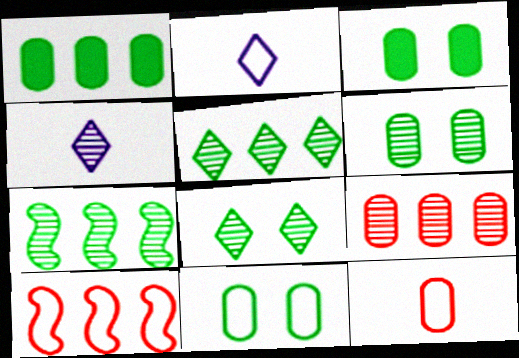[[2, 10, 11], 
[3, 4, 10], 
[3, 6, 11]]